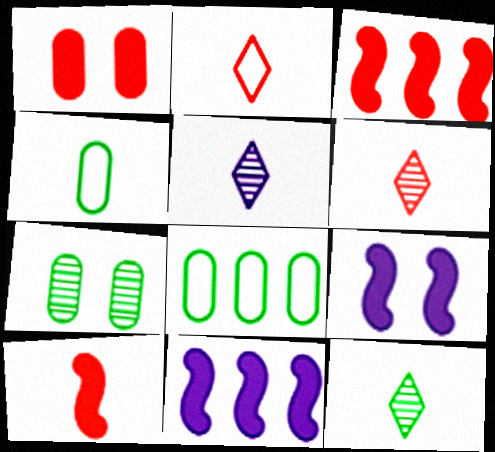[[2, 7, 11], 
[4, 5, 10], 
[5, 6, 12], 
[6, 8, 9]]